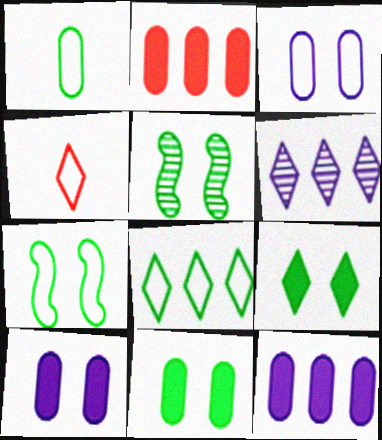[[1, 7, 8], 
[4, 5, 12], 
[4, 6, 9]]